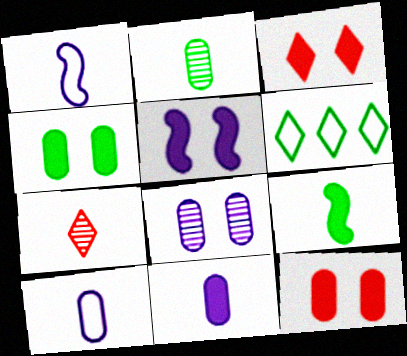[[3, 4, 5], 
[7, 9, 10]]